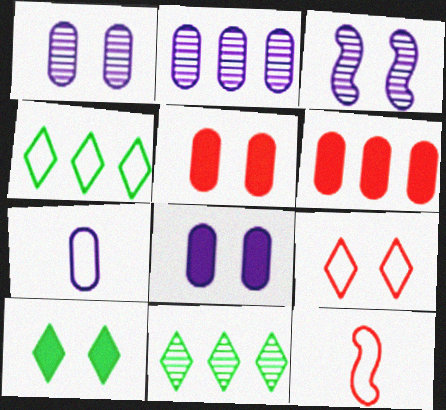[[2, 7, 8], 
[2, 10, 12], 
[8, 11, 12]]